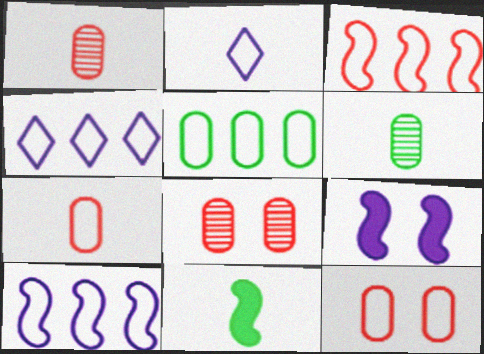[[1, 2, 11], 
[3, 4, 5], 
[4, 8, 11]]